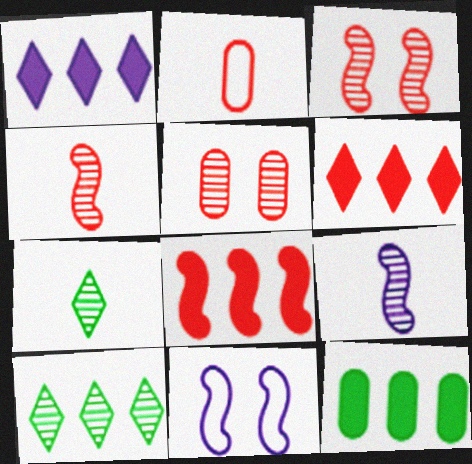[[1, 8, 12], 
[2, 3, 6], 
[5, 9, 10]]